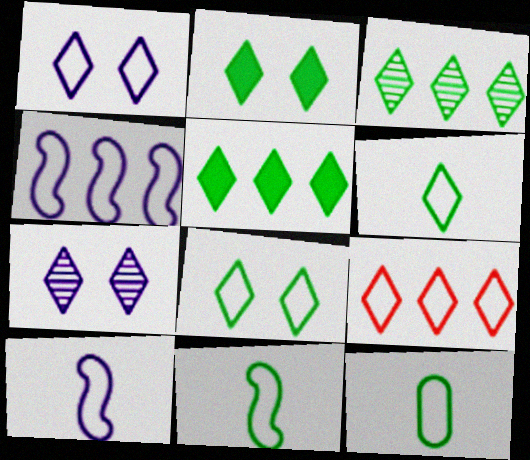[[1, 6, 9], 
[2, 3, 6], 
[6, 11, 12]]